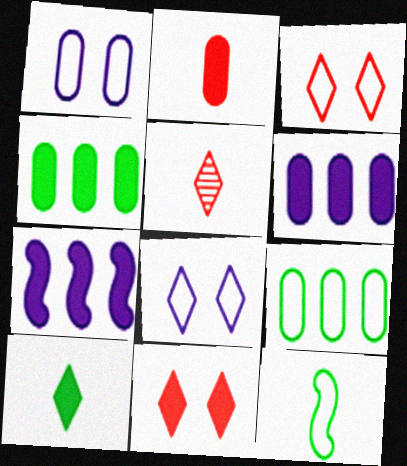[]